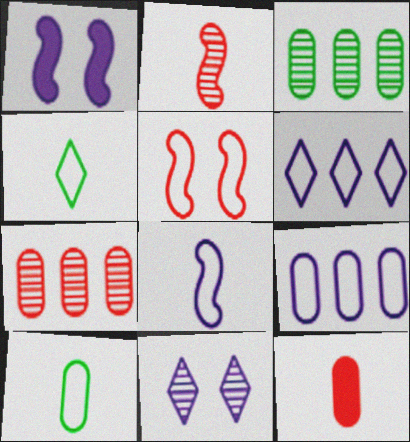[[1, 4, 7], 
[2, 3, 11], 
[4, 5, 9], 
[5, 6, 10]]